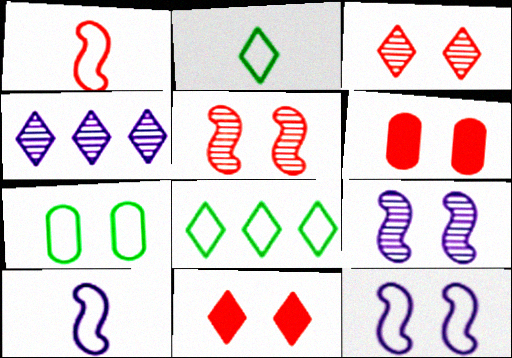[[2, 4, 11], 
[7, 9, 11]]